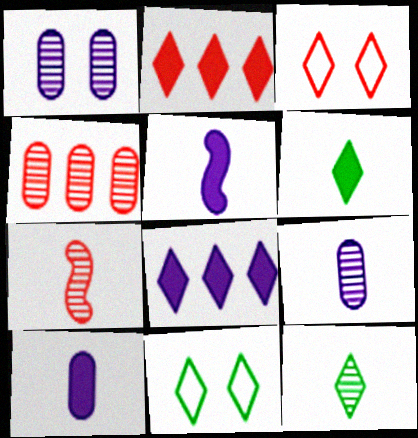[[3, 8, 12], 
[4, 5, 11], 
[7, 9, 12]]